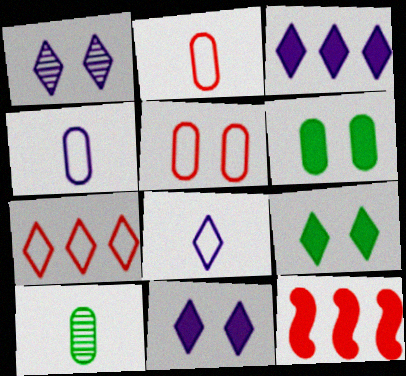[[1, 3, 8]]